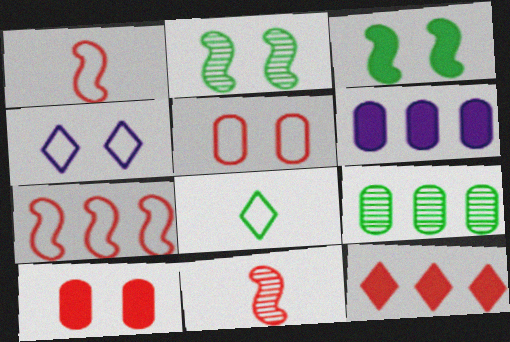[[2, 4, 10], 
[3, 8, 9], 
[5, 11, 12]]